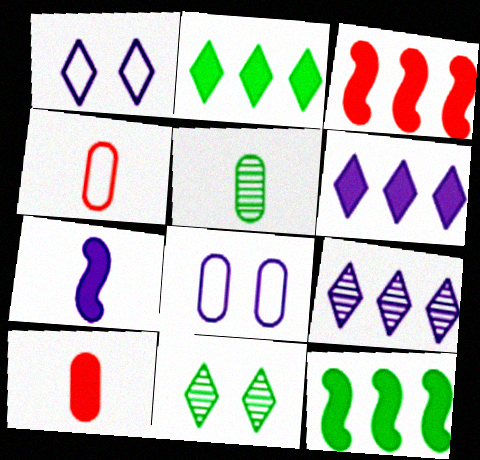[[1, 3, 5], 
[7, 8, 9]]